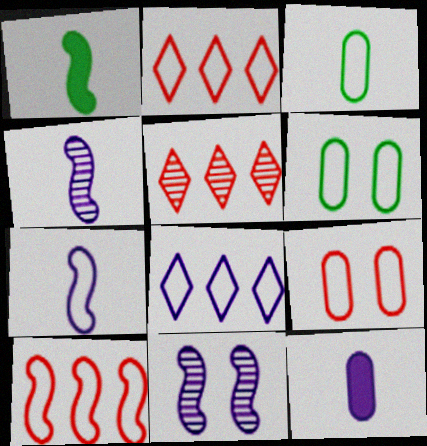[[1, 10, 11], 
[2, 6, 7], 
[8, 11, 12]]